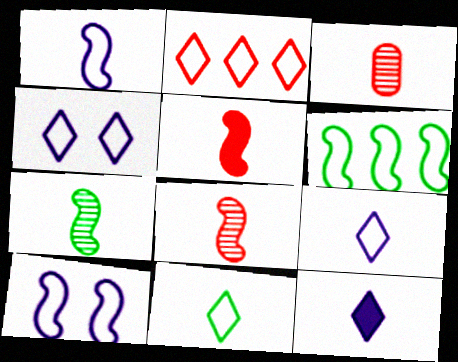[[1, 5, 7], 
[2, 4, 11]]